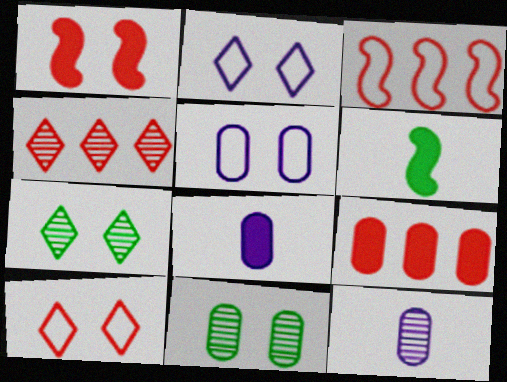[[1, 2, 11], 
[1, 5, 7], 
[3, 4, 9], 
[3, 7, 8], 
[4, 5, 6]]